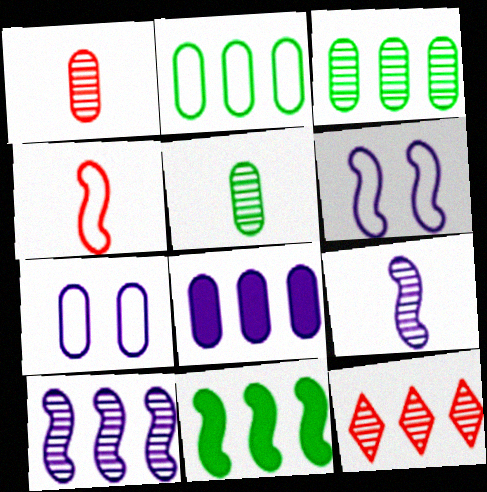[[3, 10, 12]]